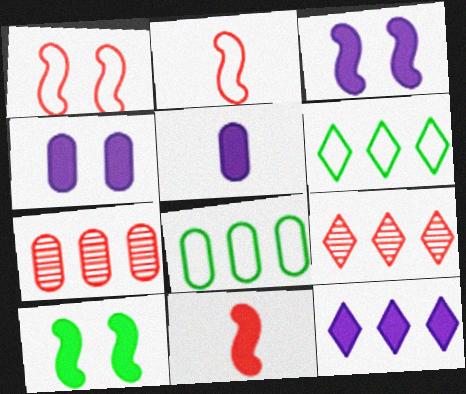[[3, 5, 12], 
[6, 9, 12]]